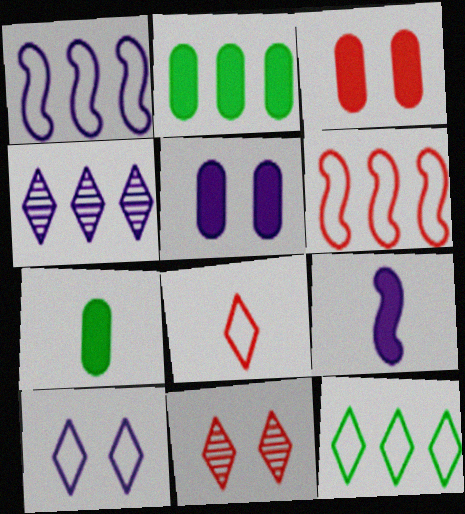[[1, 7, 11], 
[2, 4, 6], 
[8, 10, 12]]